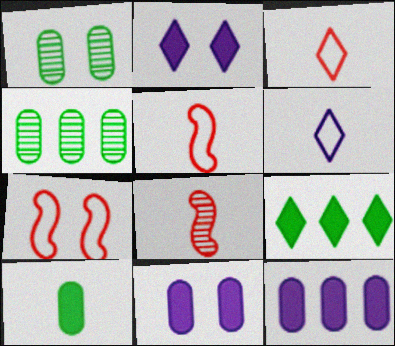[[1, 2, 7], 
[2, 4, 5], 
[6, 8, 10]]